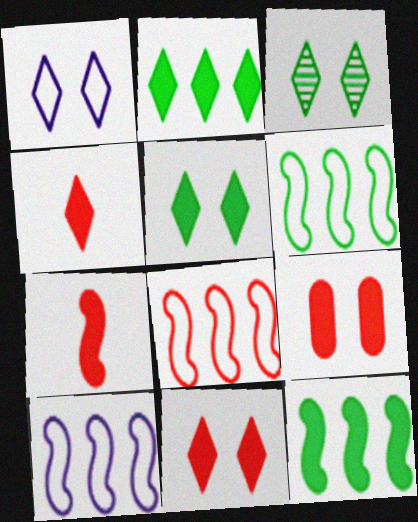[[1, 3, 11], 
[6, 8, 10]]